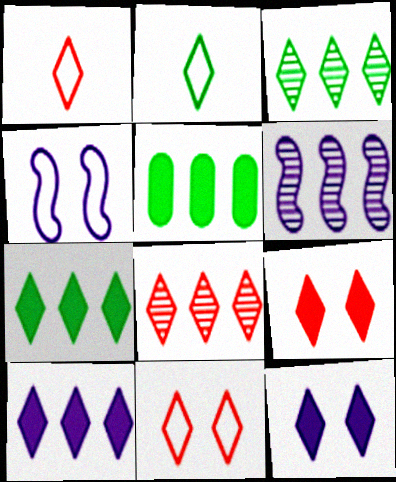[[1, 3, 12], 
[1, 8, 9], 
[2, 8, 12]]